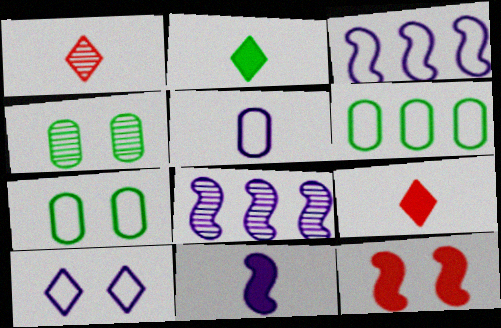[[1, 4, 8], 
[3, 4, 9], 
[3, 5, 10], 
[4, 10, 12], 
[7, 8, 9]]